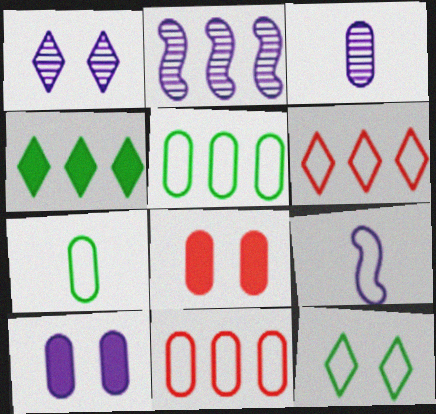[[1, 2, 3], 
[2, 4, 11], 
[3, 5, 8], 
[9, 11, 12]]